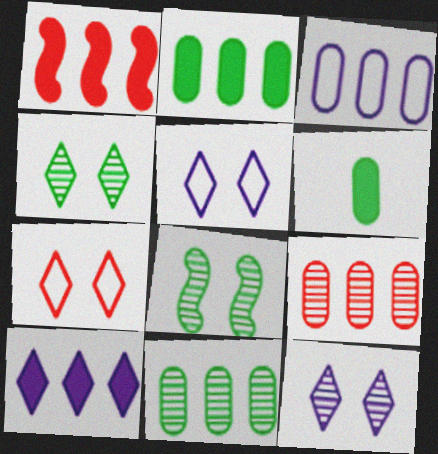[[1, 2, 10], 
[2, 3, 9]]